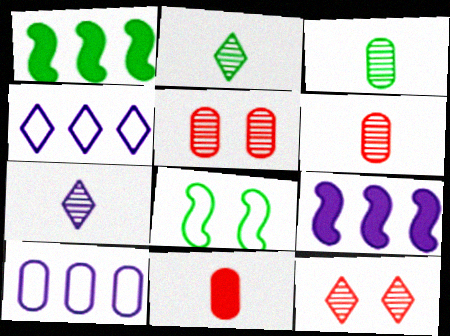[]